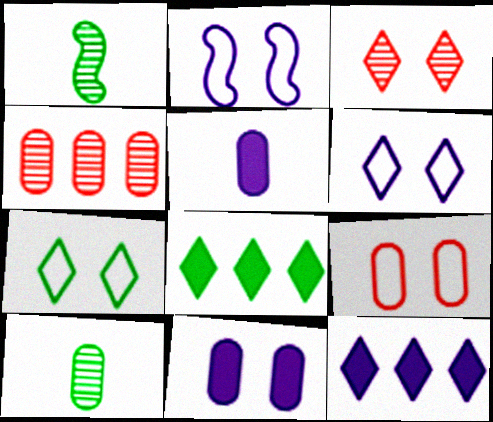[[1, 9, 12], 
[2, 7, 9]]